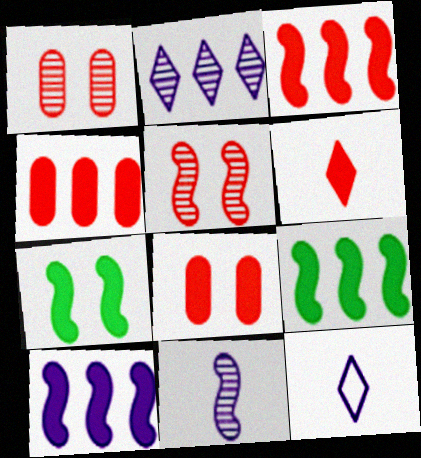[[1, 9, 12], 
[3, 6, 8], 
[3, 9, 10]]